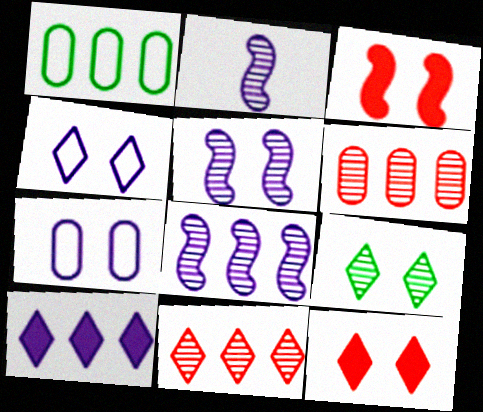[[1, 2, 12], 
[2, 5, 8], 
[2, 6, 9], 
[2, 7, 10], 
[3, 7, 9], 
[4, 9, 12]]